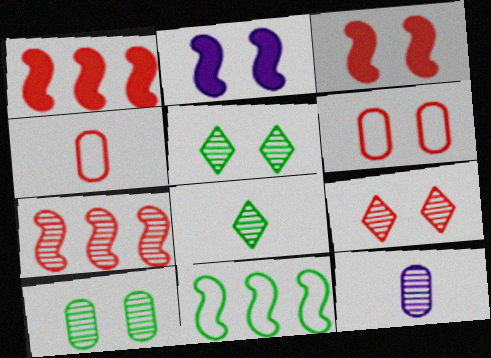[[1, 4, 9], 
[2, 5, 6], 
[3, 6, 9], 
[5, 7, 12]]